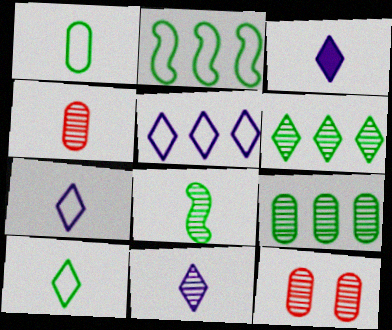[[2, 3, 12], 
[3, 7, 11], 
[4, 8, 11]]